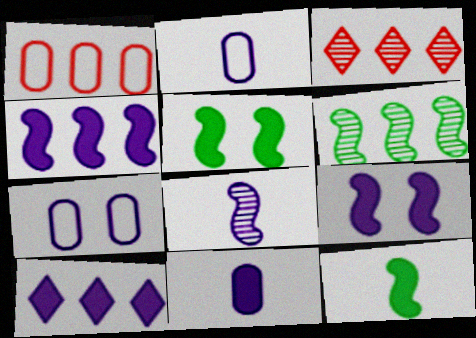[[1, 6, 10], 
[2, 3, 5], 
[3, 7, 12], 
[7, 8, 10], 
[9, 10, 11]]